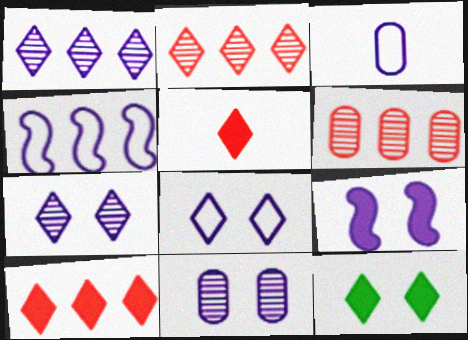[[1, 3, 9], 
[3, 4, 8], 
[8, 9, 11]]